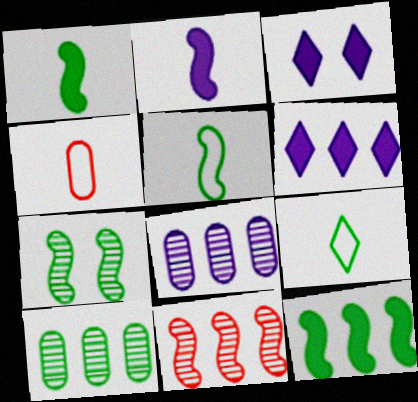[[4, 6, 7], 
[5, 7, 12]]